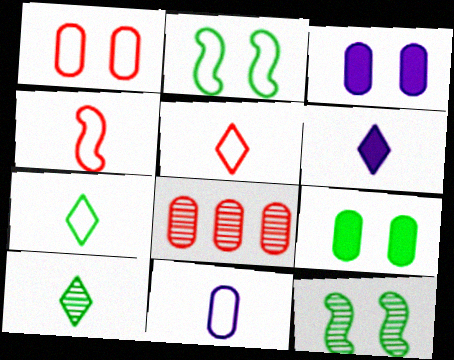[[2, 6, 8], 
[4, 7, 11], 
[5, 6, 10], 
[8, 9, 11]]